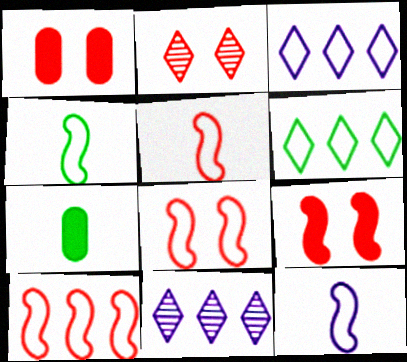[[1, 2, 8], 
[1, 4, 11], 
[4, 5, 12], 
[5, 8, 10], 
[7, 8, 11]]